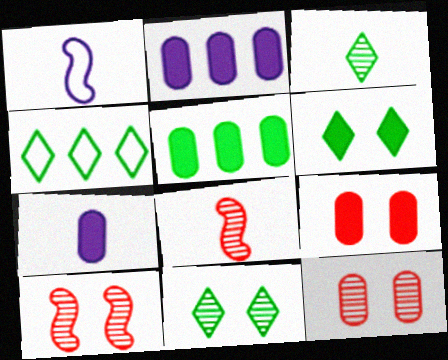[[3, 4, 6], 
[4, 7, 10], 
[5, 7, 9]]